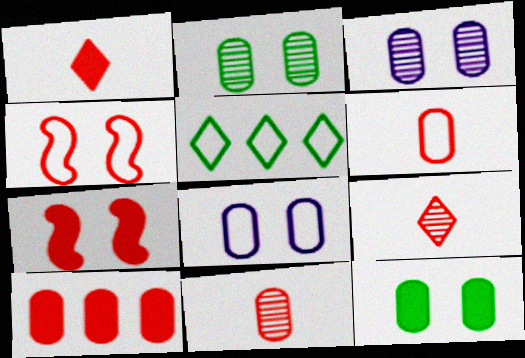[[1, 7, 10], 
[4, 9, 10]]